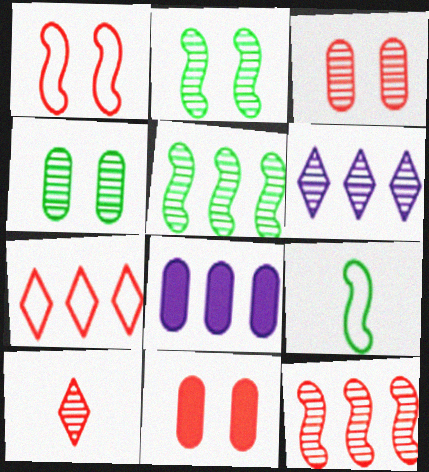[[3, 10, 12], 
[5, 7, 8], 
[6, 9, 11]]